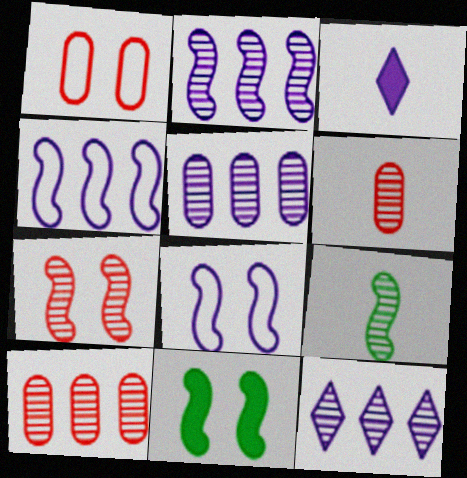[[2, 5, 12], 
[2, 7, 9], 
[3, 5, 8], 
[7, 8, 11]]